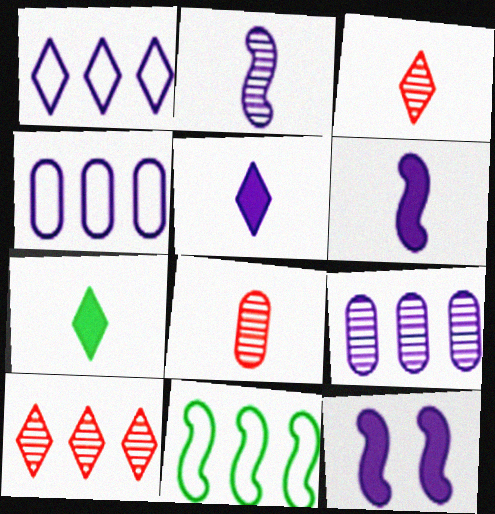[]